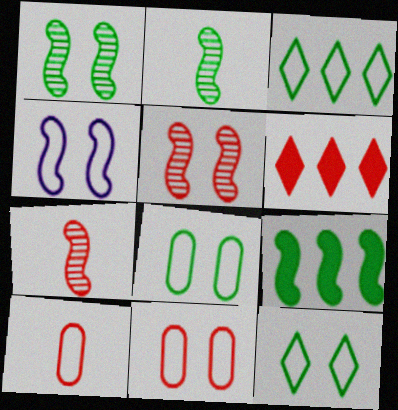[[3, 4, 10], 
[4, 7, 9], 
[4, 11, 12], 
[5, 6, 10], 
[6, 7, 11]]